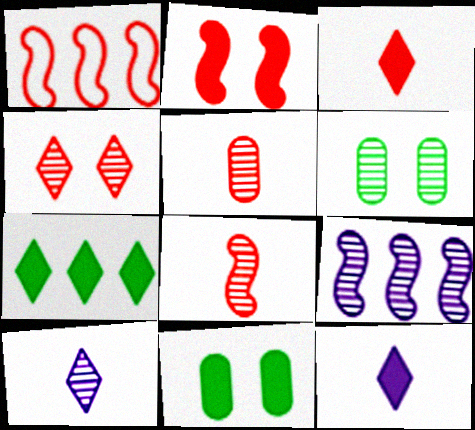[[1, 2, 8], 
[1, 6, 12], 
[1, 10, 11]]